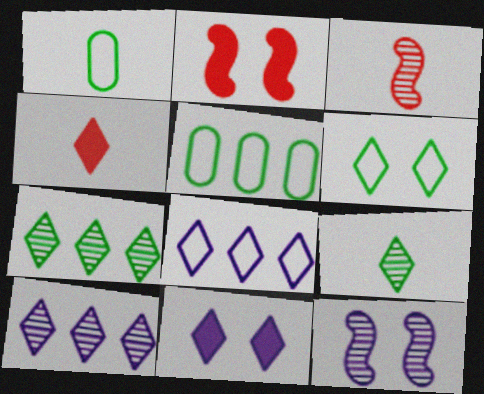[[1, 2, 10], 
[3, 5, 11], 
[4, 5, 12], 
[4, 6, 10]]